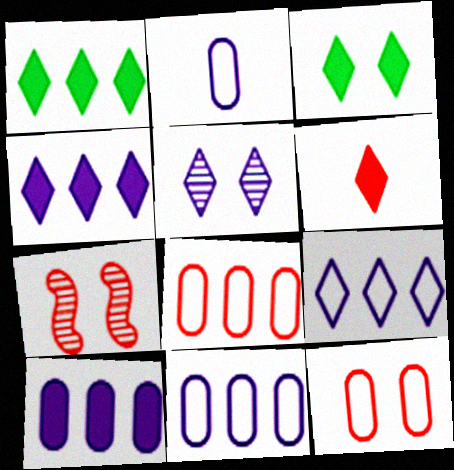[[1, 2, 7], 
[3, 4, 6], 
[6, 7, 8]]